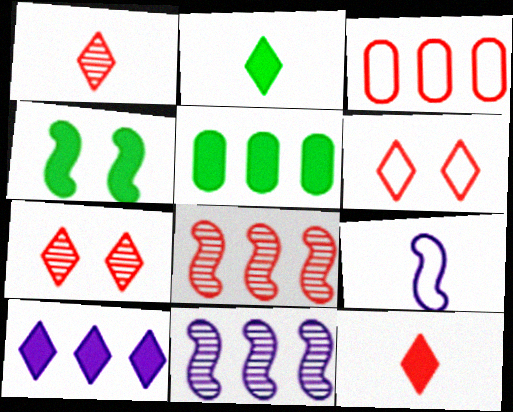[[2, 4, 5], 
[4, 8, 9], 
[5, 7, 9]]